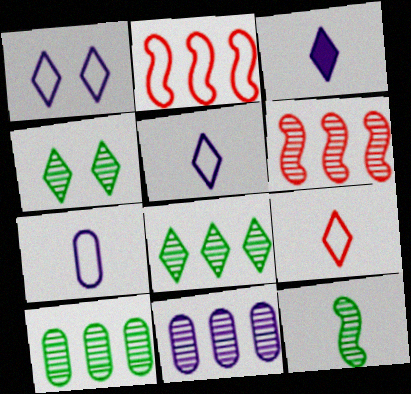[[4, 10, 12], 
[6, 8, 11]]